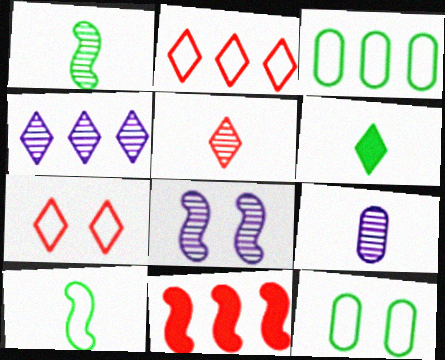[[1, 5, 9], 
[3, 4, 11], 
[4, 6, 7], 
[4, 8, 9], 
[8, 10, 11]]